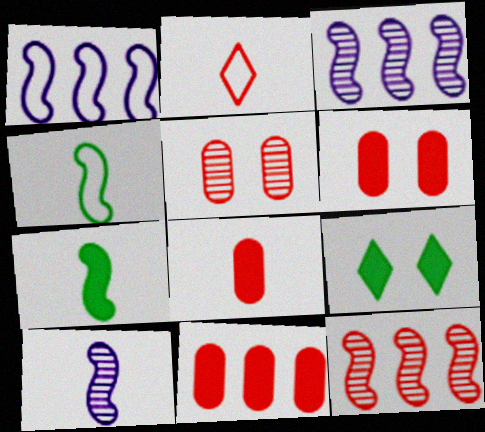[[2, 6, 12], 
[6, 8, 11]]